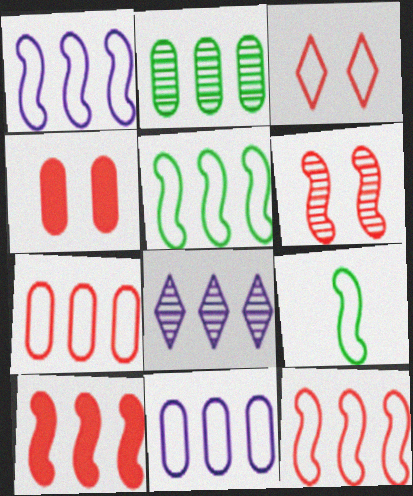[[1, 5, 12], 
[3, 4, 6], 
[3, 9, 11], 
[4, 8, 9]]